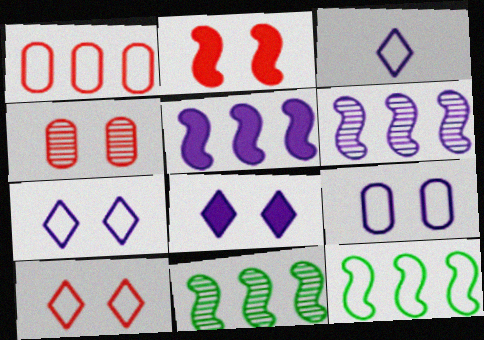[[2, 4, 10]]